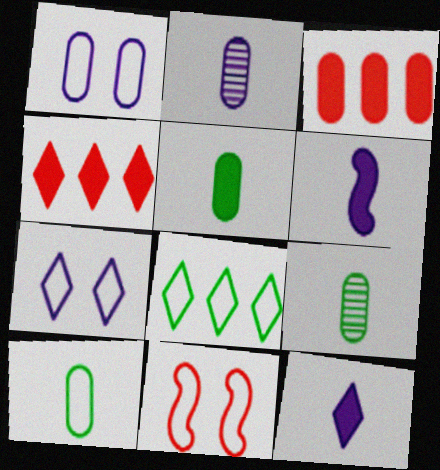[[1, 3, 9], 
[5, 9, 10]]